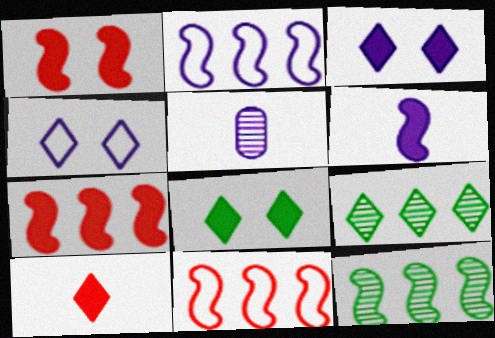[[2, 3, 5], 
[2, 7, 12], 
[4, 9, 10], 
[5, 8, 11]]